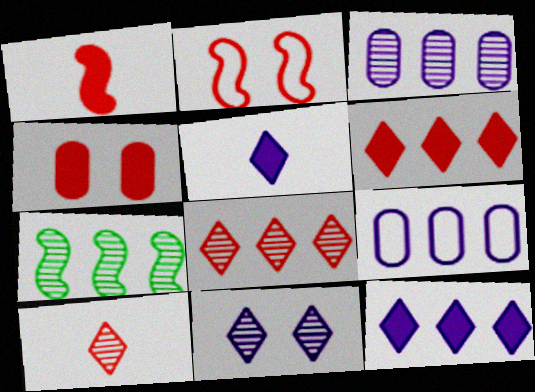[[1, 4, 6], 
[3, 7, 8], 
[6, 7, 9]]